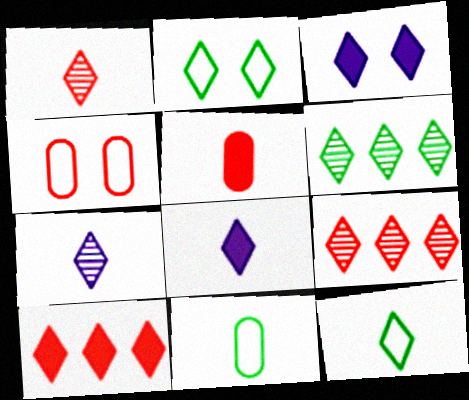[[1, 8, 12], 
[2, 7, 10], 
[2, 8, 9], 
[3, 9, 12]]